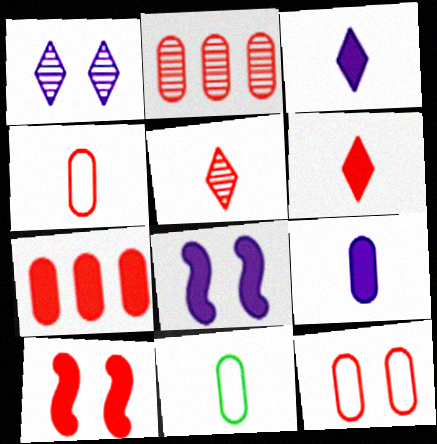[[6, 7, 10]]